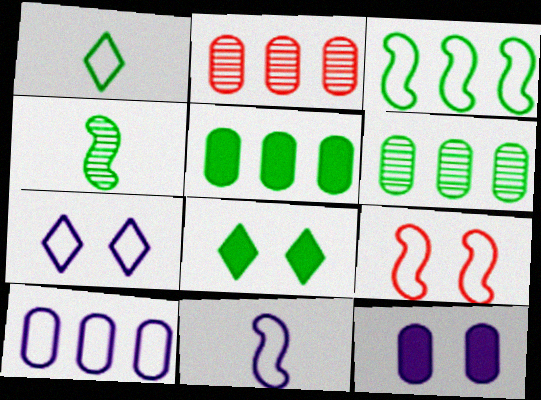[[1, 9, 10], 
[2, 5, 10], 
[2, 8, 11], 
[3, 9, 11], 
[7, 10, 11]]